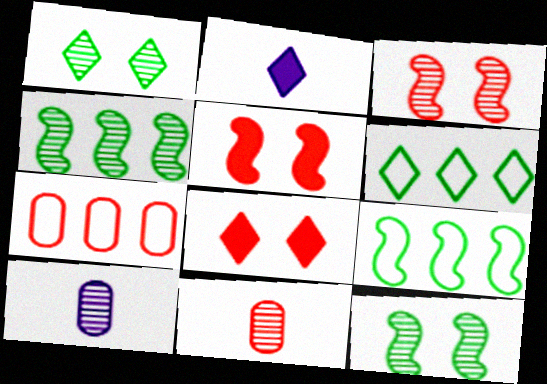[[2, 7, 12], 
[5, 6, 10], 
[8, 9, 10]]